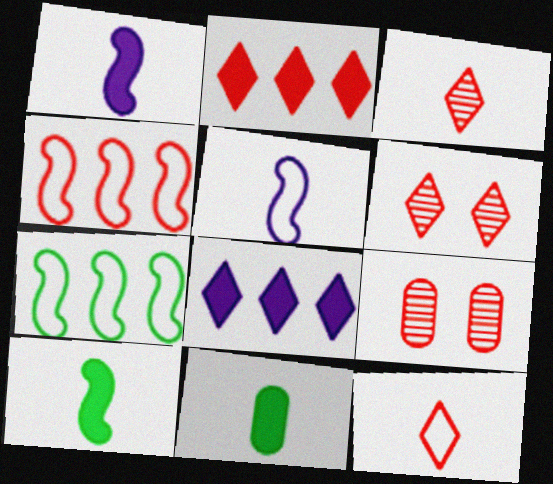[[2, 6, 12], 
[3, 5, 11]]